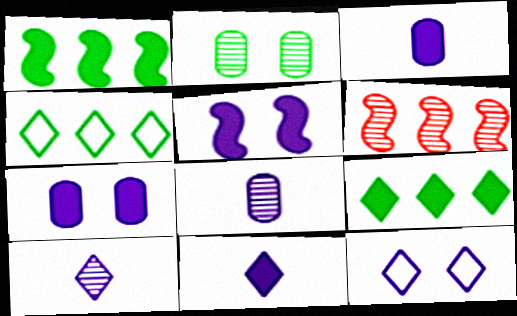[[2, 6, 10]]